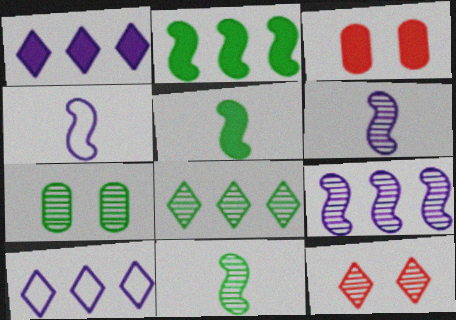[[1, 3, 5], 
[3, 4, 8], 
[3, 10, 11], 
[7, 8, 11]]